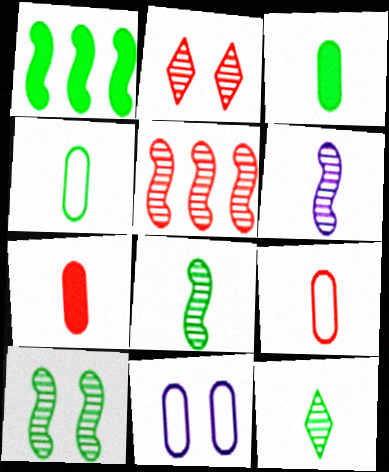[[5, 6, 10]]